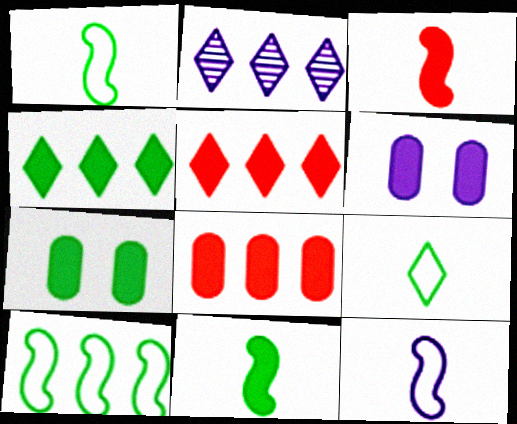[[2, 6, 12], 
[2, 8, 10], 
[3, 4, 6], 
[4, 7, 11], 
[5, 6, 11]]